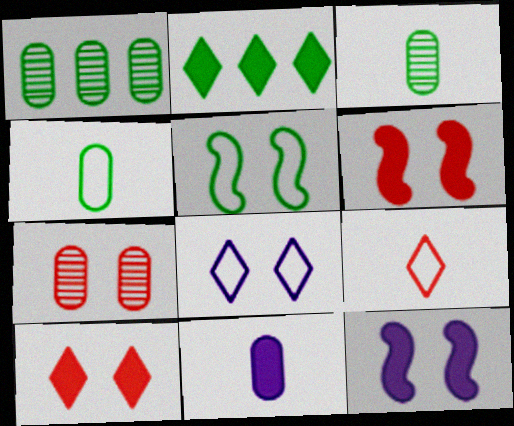[[1, 9, 12], 
[2, 3, 5], 
[2, 6, 11]]